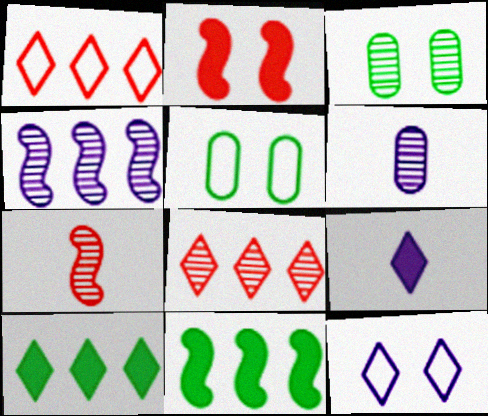[[2, 3, 12]]